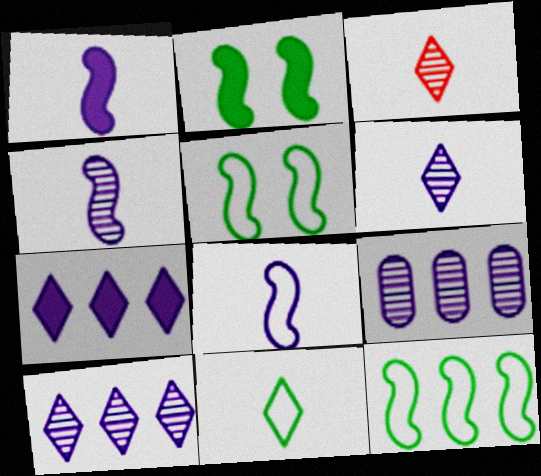[[1, 4, 8]]